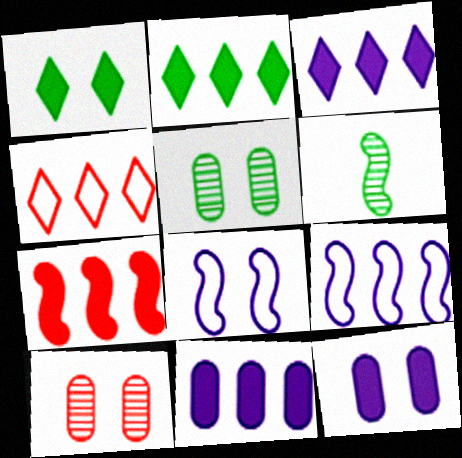[[1, 8, 10], 
[2, 7, 11], 
[4, 6, 12], 
[6, 7, 8]]